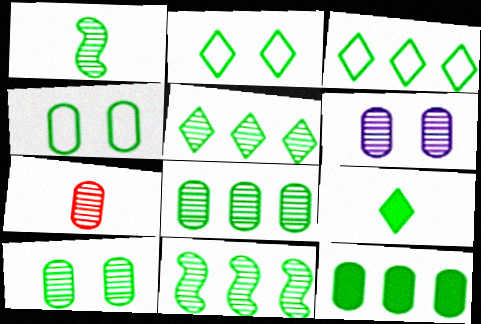[[1, 2, 12], 
[1, 5, 10], 
[2, 5, 9], 
[3, 11, 12], 
[4, 9, 11], 
[5, 8, 11], 
[6, 7, 8]]